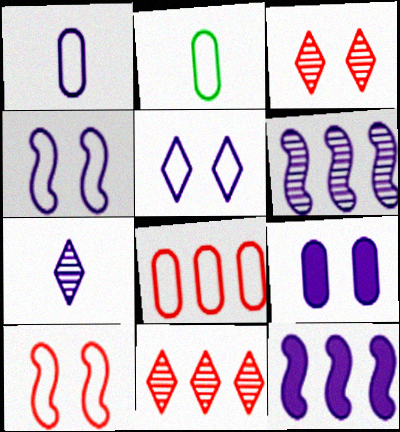[[2, 3, 12]]